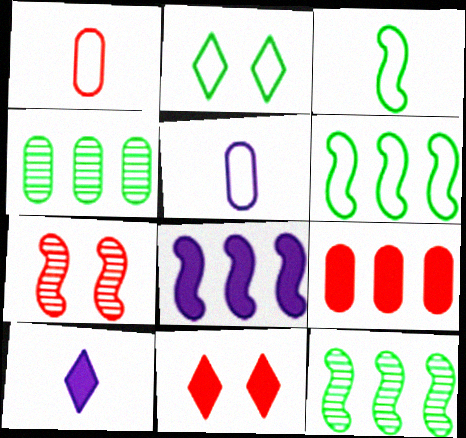[[3, 7, 8], 
[5, 11, 12]]